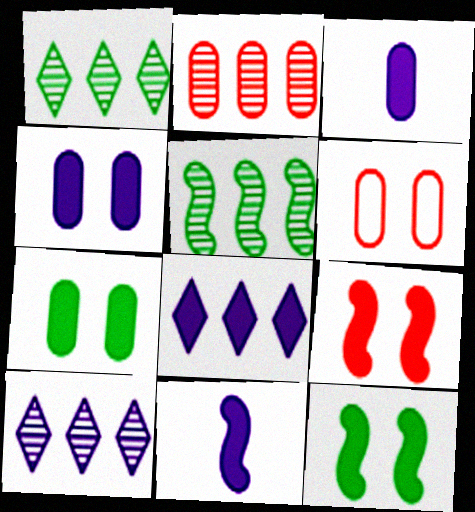[[1, 6, 11], 
[2, 5, 10], 
[4, 8, 11]]